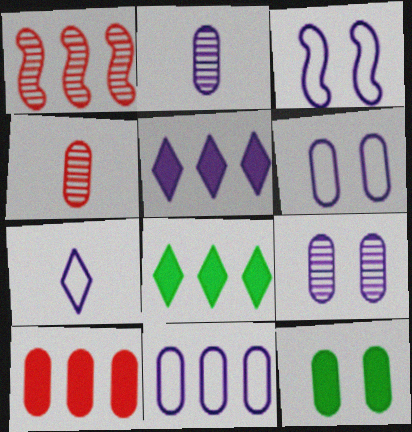[[1, 7, 12], 
[1, 8, 11], 
[2, 3, 5], 
[3, 4, 8], 
[3, 7, 11], 
[4, 11, 12]]